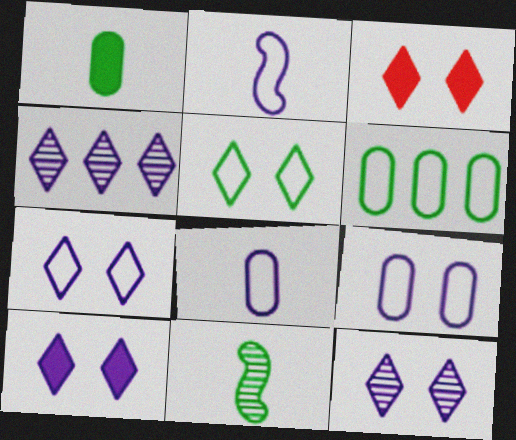[[3, 5, 12], 
[7, 10, 12]]